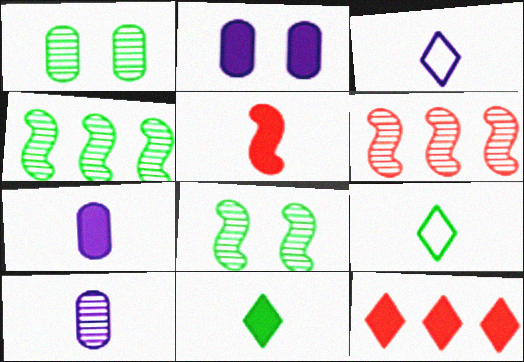[[2, 6, 9], 
[5, 7, 11], 
[5, 9, 10]]